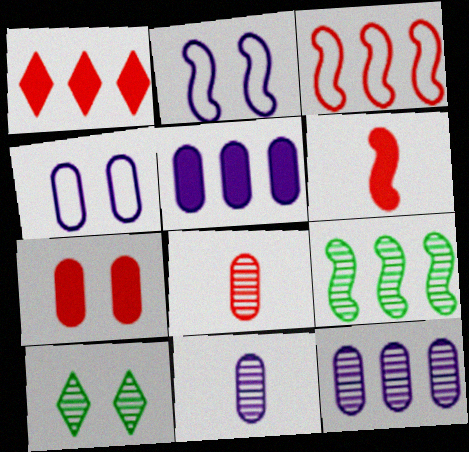[[1, 6, 7], 
[2, 6, 9], 
[2, 7, 10], 
[4, 5, 11]]